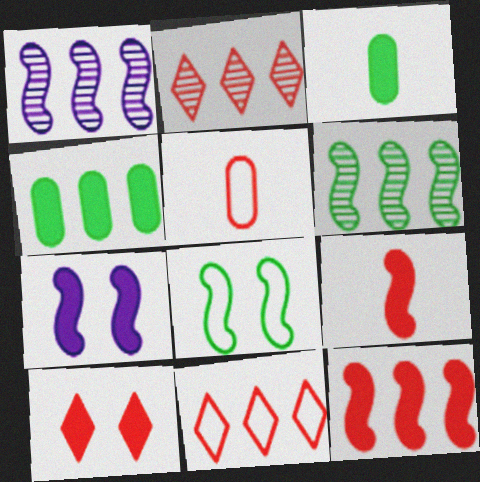[[1, 4, 11], 
[1, 8, 9]]